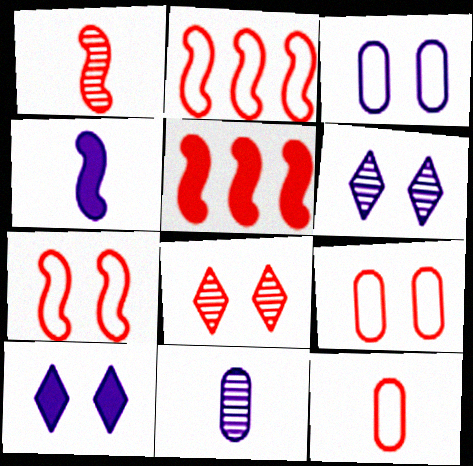[[1, 5, 7], 
[5, 8, 12]]